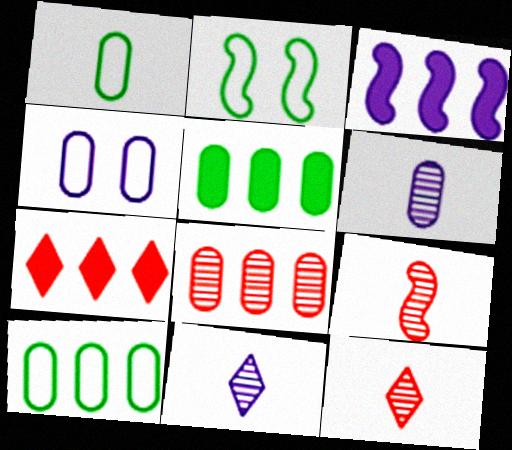[[2, 3, 9], 
[2, 6, 7], 
[3, 4, 11], 
[3, 5, 7]]